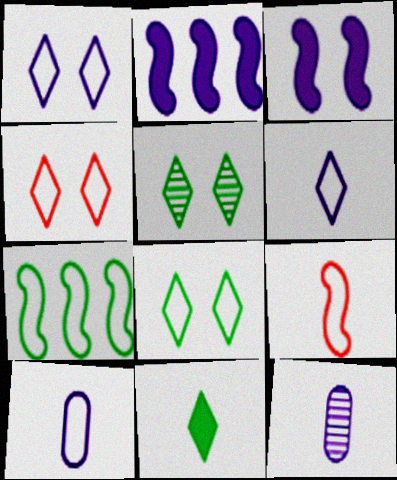[[1, 2, 12], 
[1, 4, 8], 
[4, 7, 10], 
[9, 11, 12]]